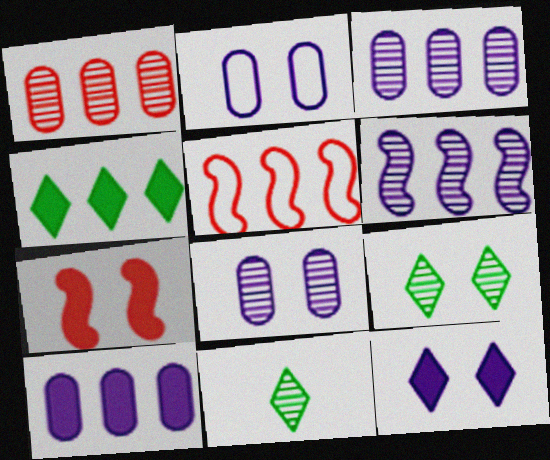[[2, 7, 9], 
[3, 4, 5]]